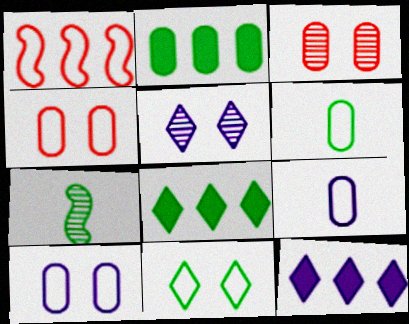[[1, 9, 11], 
[2, 3, 9], 
[2, 7, 11], 
[4, 7, 12]]